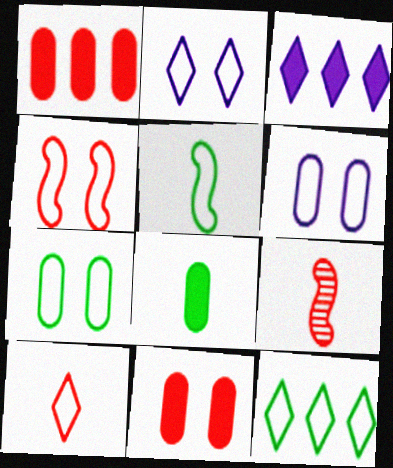[[2, 4, 7], 
[2, 10, 12], 
[3, 7, 9], 
[5, 7, 12]]